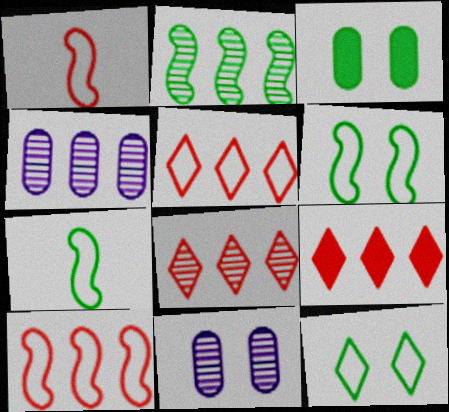[[2, 4, 8], 
[5, 8, 9], 
[7, 9, 11]]